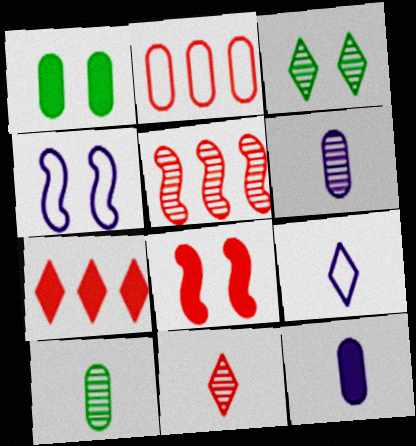[[1, 2, 6], 
[1, 5, 9], 
[2, 5, 7], 
[2, 8, 11], 
[3, 5, 6], 
[3, 7, 9], 
[4, 7, 10]]